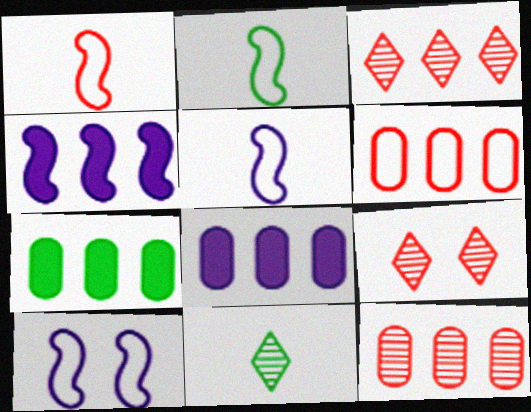[[1, 2, 5], 
[2, 8, 9], 
[5, 7, 9]]